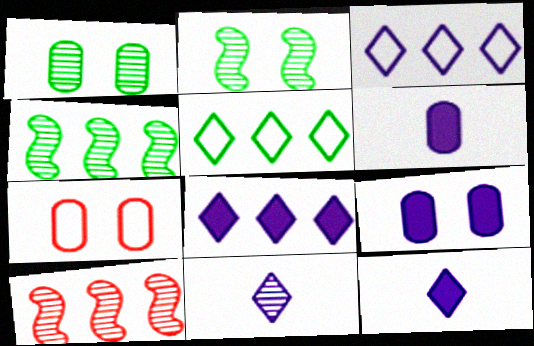[[1, 7, 9], 
[1, 10, 11], 
[4, 7, 12]]